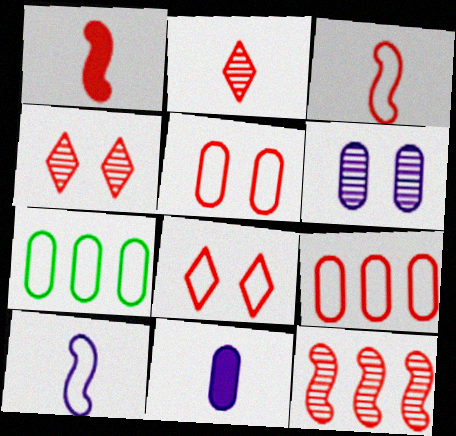[[1, 4, 9], 
[3, 8, 9], 
[7, 8, 10]]